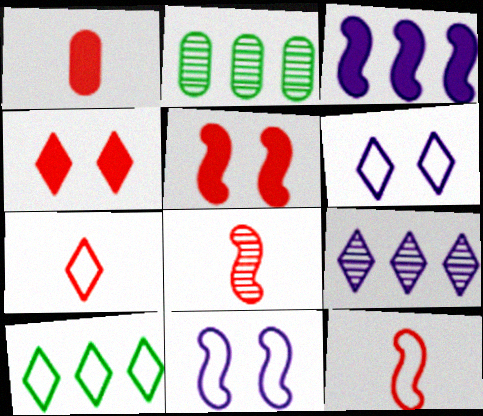[[1, 7, 8], 
[6, 7, 10]]